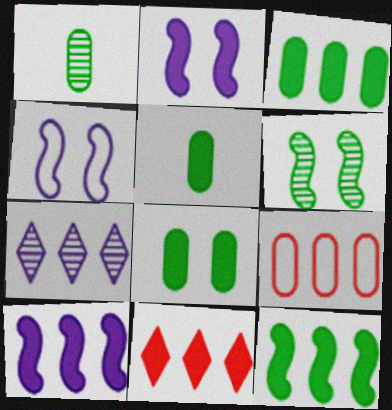[[1, 4, 11], 
[2, 5, 11], 
[3, 5, 8], 
[3, 10, 11], 
[7, 9, 12]]